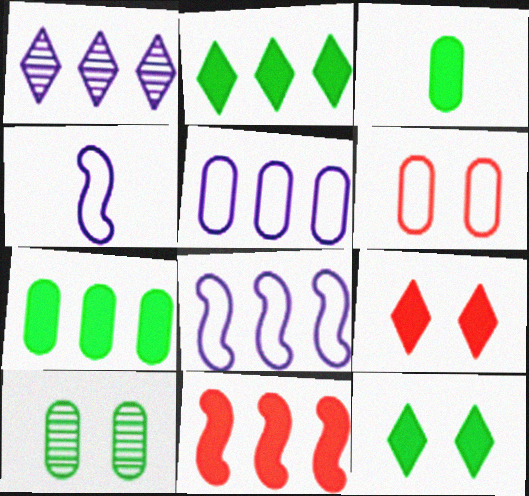[]